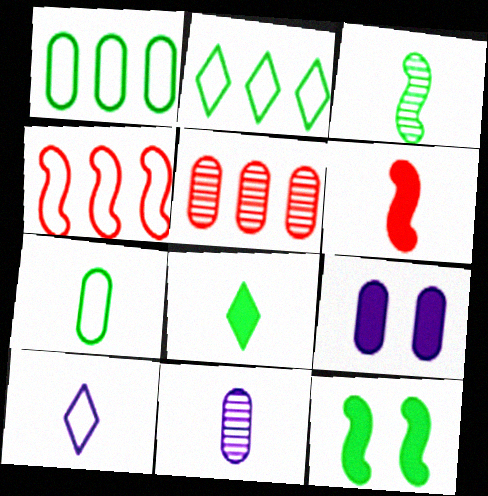[[3, 7, 8], 
[5, 7, 9], 
[5, 10, 12]]